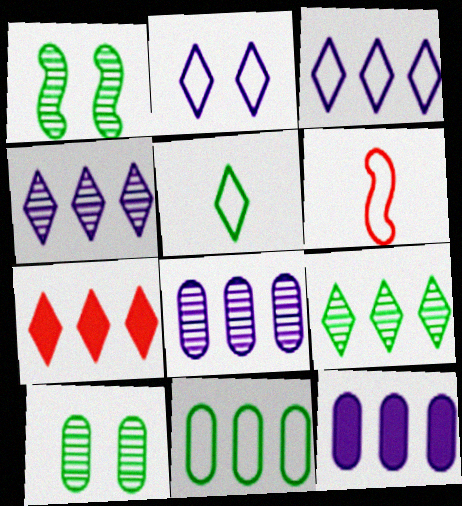[[2, 6, 11], 
[3, 7, 9]]